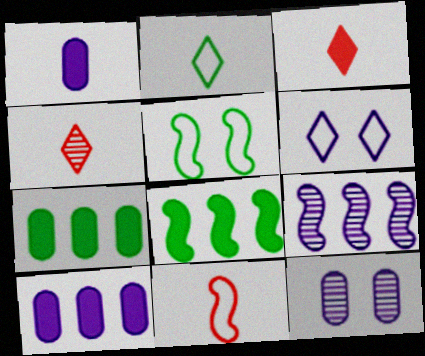[[1, 6, 9], 
[4, 5, 10]]